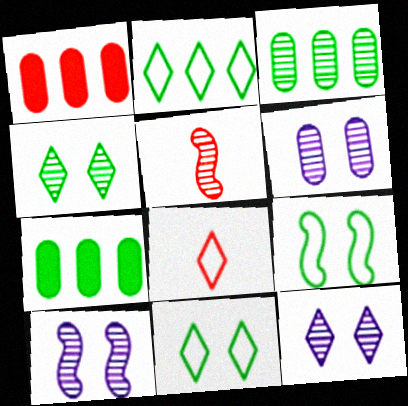[[3, 5, 12], 
[6, 10, 12], 
[7, 8, 10]]